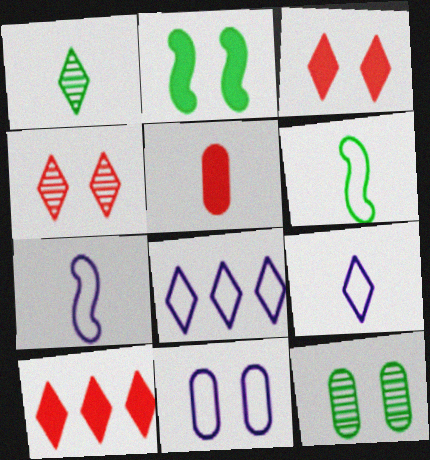[[1, 3, 8], 
[1, 5, 7], 
[2, 4, 11], 
[7, 8, 11], 
[7, 10, 12]]